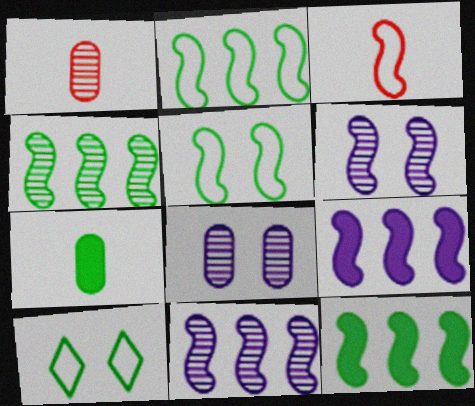[[1, 9, 10], 
[2, 4, 12], 
[3, 6, 12], 
[4, 7, 10]]